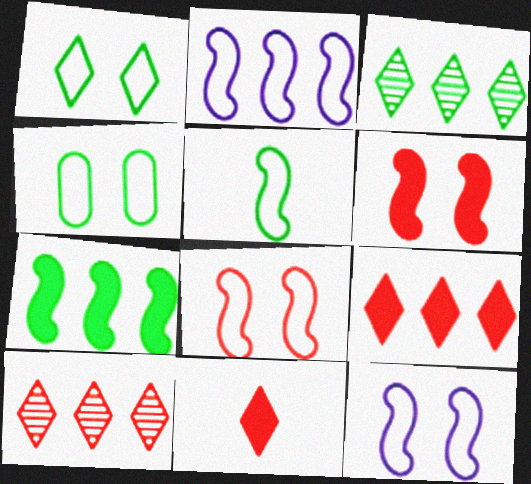[[2, 5, 8]]